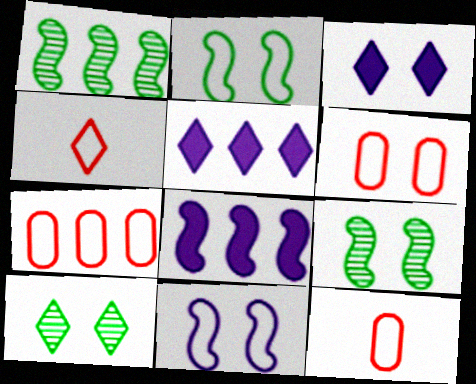[[1, 3, 12], 
[1, 5, 7], 
[3, 6, 9], 
[4, 5, 10], 
[5, 9, 12], 
[6, 7, 12], 
[8, 10, 12]]